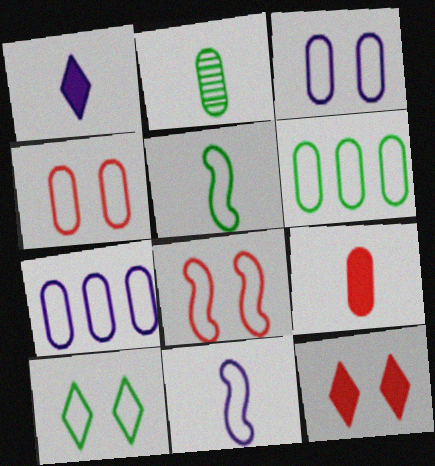[[3, 8, 10], 
[5, 6, 10]]